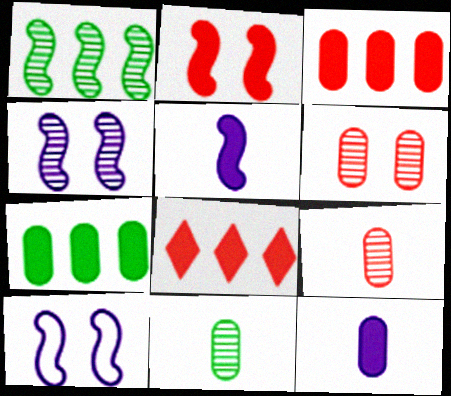[[8, 10, 11]]